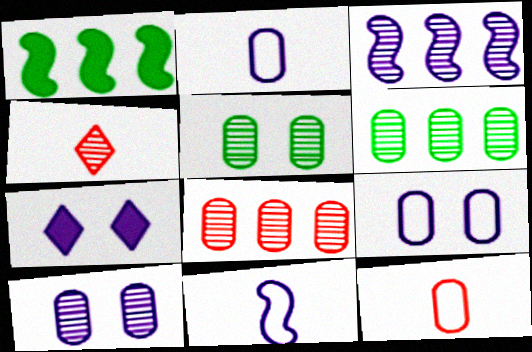[[1, 4, 9], 
[2, 3, 7], 
[3, 4, 5]]